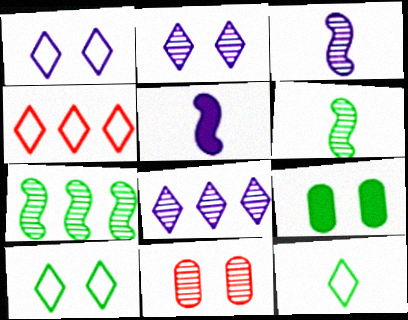[[1, 4, 12], 
[3, 4, 9], 
[6, 8, 11], 
[7, 9, 12]]